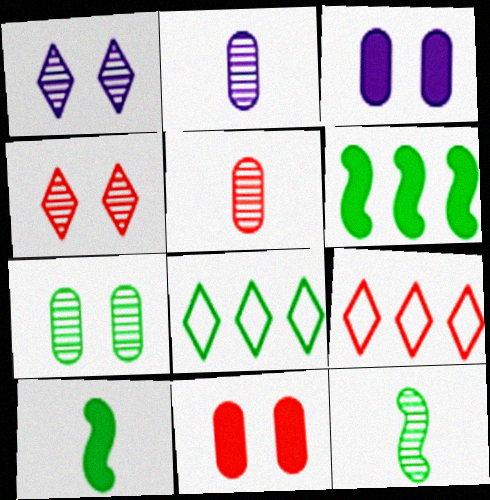[[3, 9, 12], 
[7, 8, 10]]